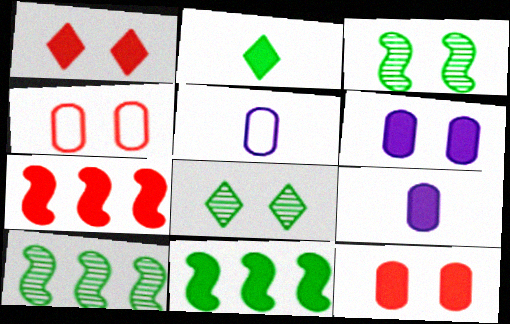[[1, 5, 10], 
[1, 9, 11], 
[2, 6, 7], 
[5, 7, 8]]